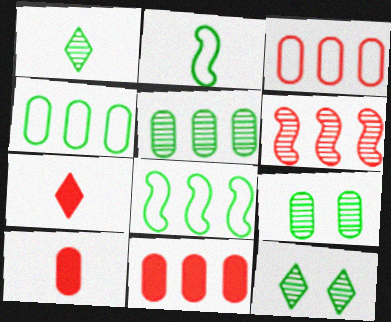[]